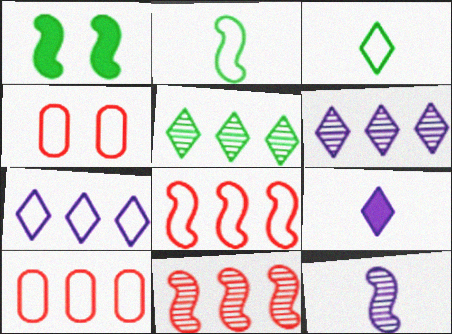[[1, 8, 12], 
[2, 4, 7]]